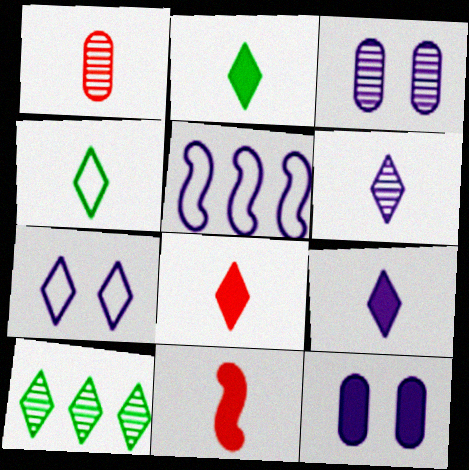[[2, 8, 9], 
[3, 5, 9], 
[4, 6, 8], 
[5, 6, 12], 
[7, 8, 10]]